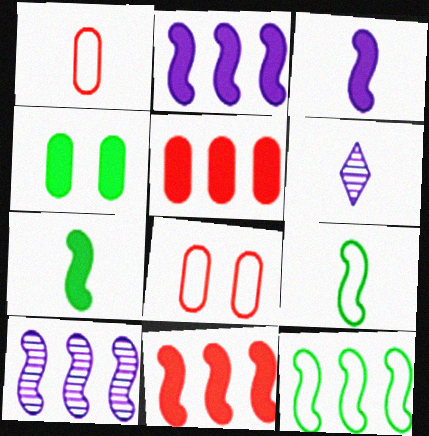[[1, 6, 7], 
[10, 11, 12]]